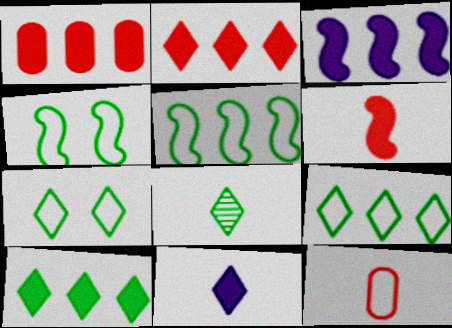[[1, 3, 10], 
[7, 8, 10]]